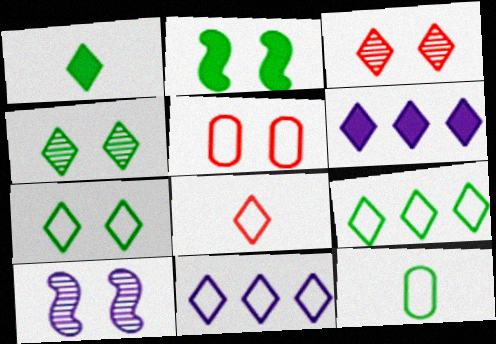[[1, 3, 11], 
[1, 4, 9], 
[4, 6, 8], 
[7, 8, 11]]